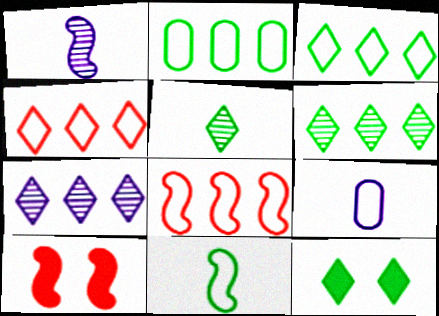[[3, 5, 12], 
[6, 9, 10]]